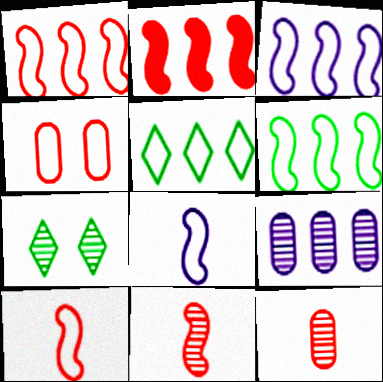[[1, 3, 6], 
[2, 5, 9], 
[4, 5, 8], 
[7, 9, 11]]